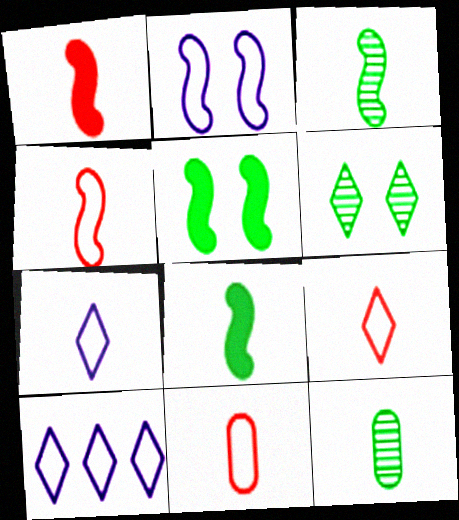[[1, 7, 12], 
[4, 9, 11]]